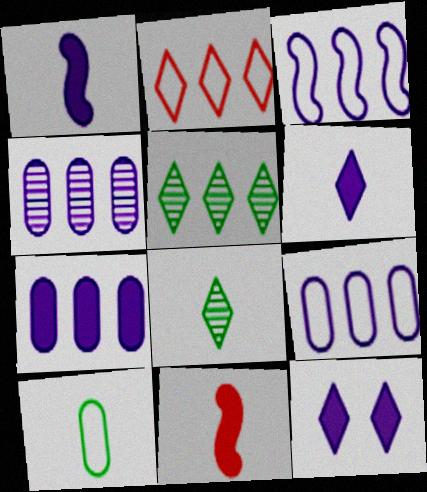[[1, 7, 12], 
[2, 8, 12], 
[4, 7, 9]]